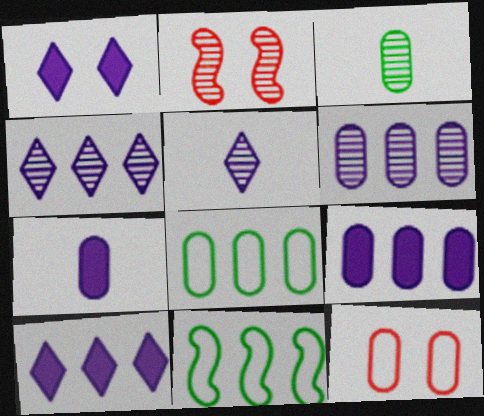[[2, 3, 4], 
[3, 9, 12]]